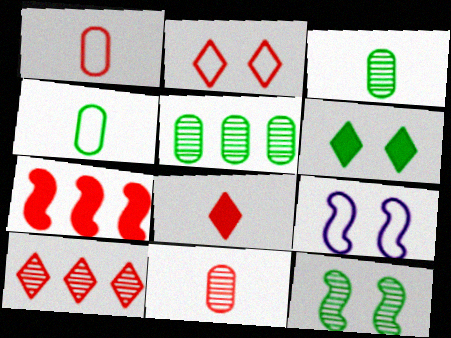[[2, 7, 11], 
[2, 8, 10], 
[5, 8, 9]]